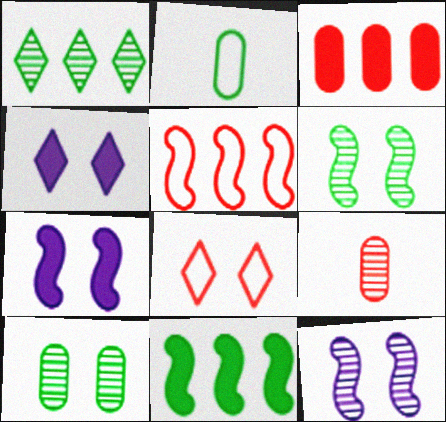[[1, 9, 12], 
[7, 8, 10]]